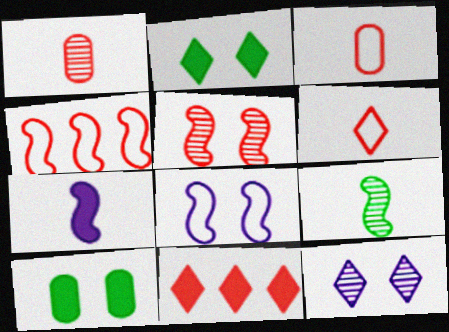[[3, 5, 11], 
[7, 10, 11]]